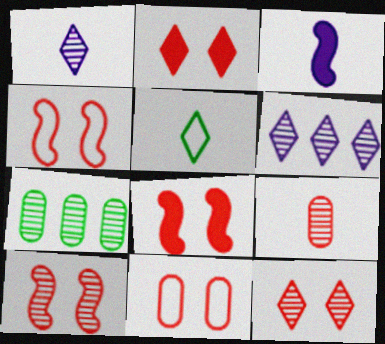[[1, 7, 10], 
[2, 5, 6], 
[2, 10, 11], 
[3, 5, 9], 
[4, 8, 10], 
[8, 11, 12]]